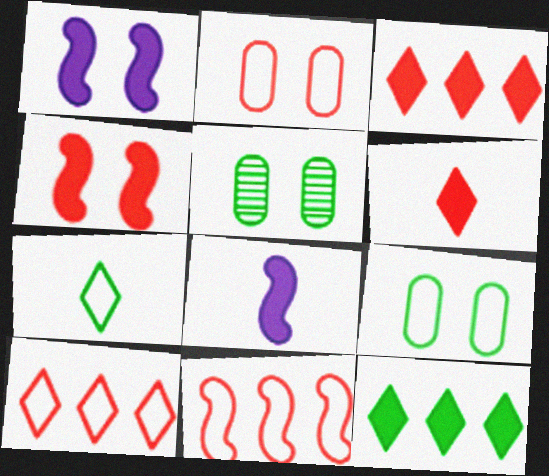[[5, 8, 10]]